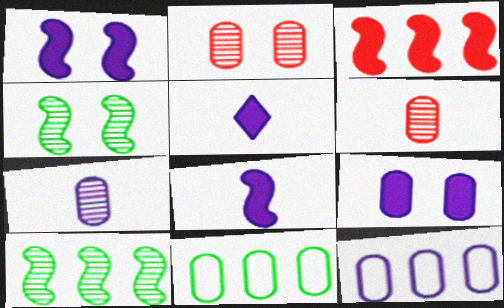[[6, 9, 11], 
[7, 9, 12]]